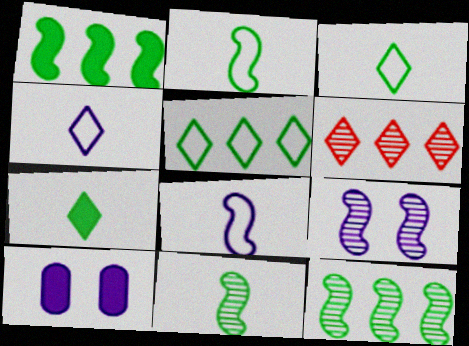[[2, 6, 10]]